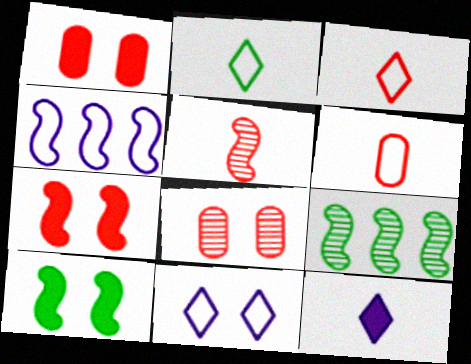[[4, 5, 10], 
[8, 10, 11]]